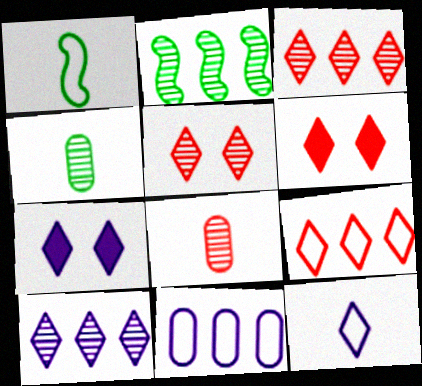[[7, 10, 12]]